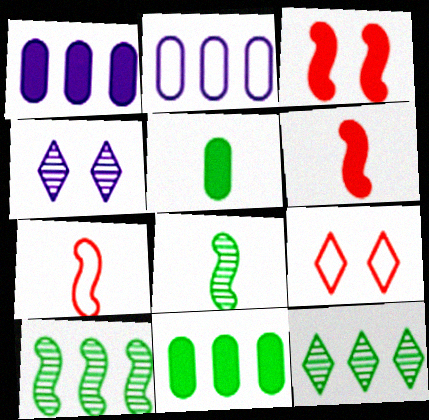[[1, 8, 9], 
[4, 7, 11]]